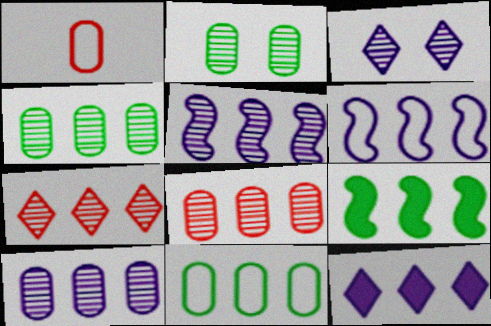[[1, 3, 9], 
[4, 5, 7], 
[4, 8, 10], 
[6, 10, 12]]